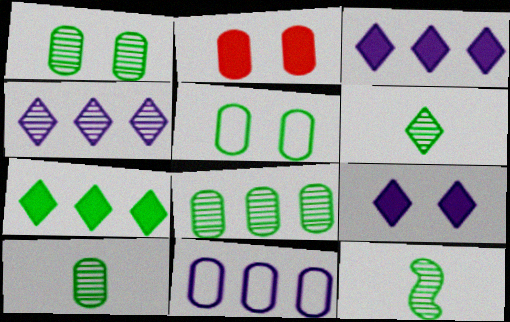[[1, 8, 10], 
[2, 10, 11], 
[5, 7, 12], 
[6, 10, 12]]